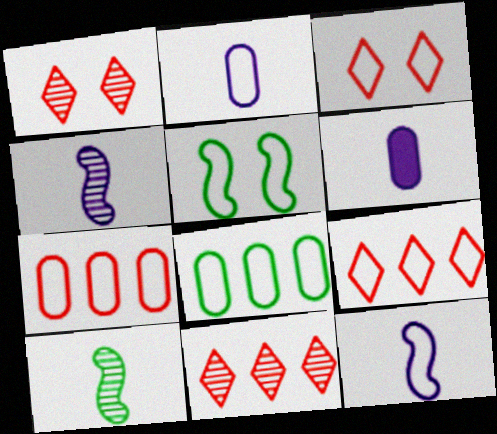[[2, 5, 9], 
[3, 8, 12], 
[5, 6, 11]]